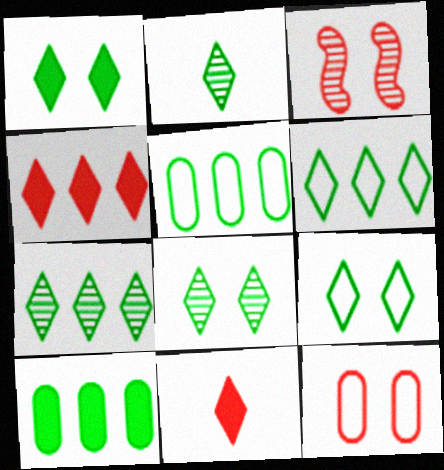[[1, 2, 6], 
[1, 8, 9], 
[2, 7, 8]]